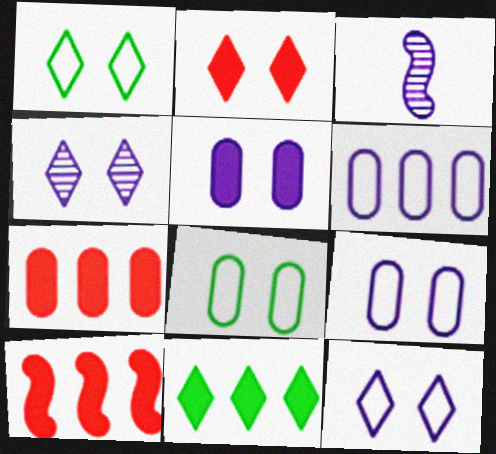[[1, 2, 4], 
[1, 3, 7]]